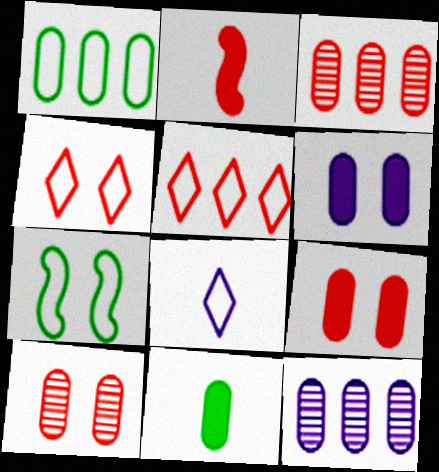[[2, 3, 4], 
[2, 5, 10]]